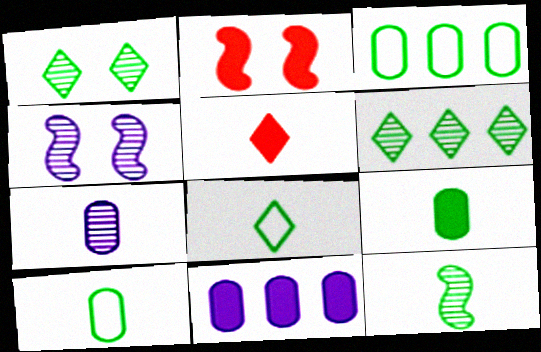[[3, 4, 5], 
[8, 9, 12]]